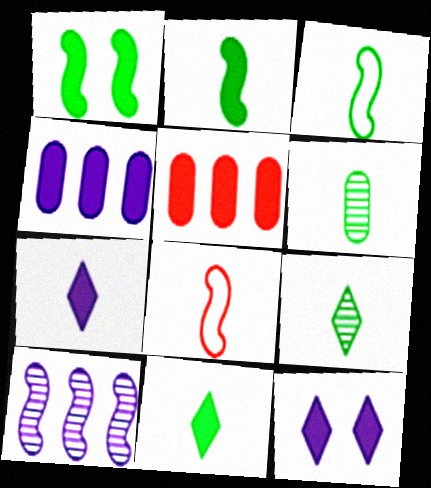[[1, 5, 7], 
[1, 8, 10], 
[2, 5, 12], 
[3, 6, 11], 
[6, 7, 8]]